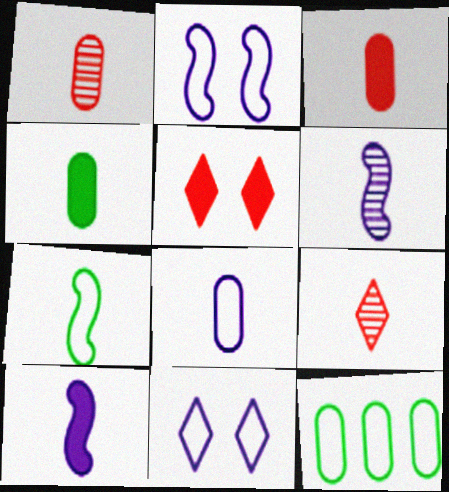[[1, 4, 8], 
[5, 6, 12]]